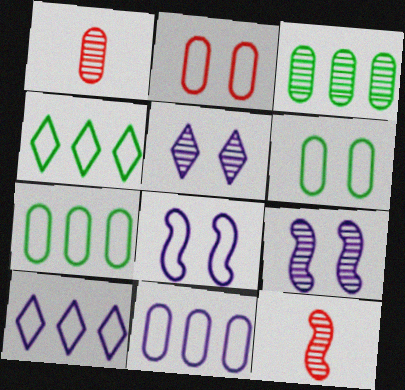[[3, 5, 12]]